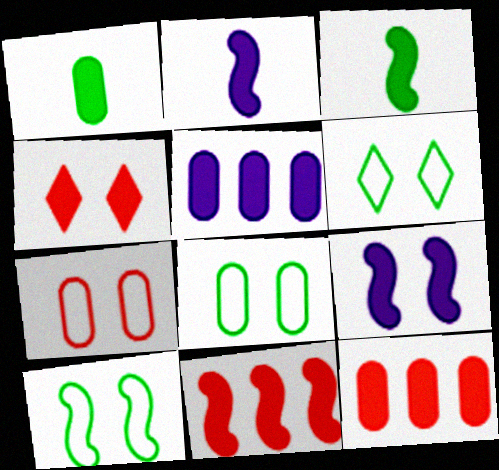[[3, 4, 5], 
[3, 9, 11], 
[6, 8, 10]]